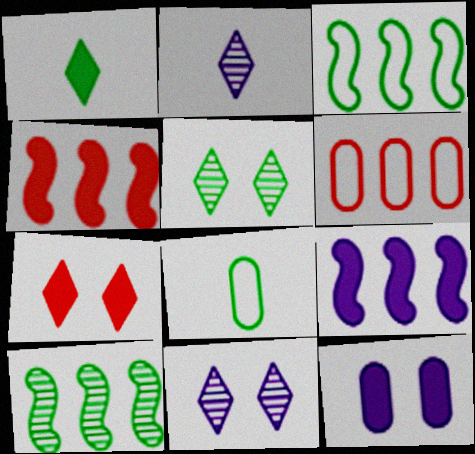[[1, 4, 12], 
[4, 8, 11]]